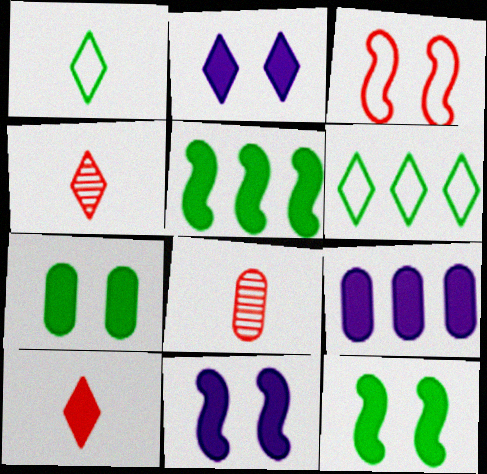[[2, 4, 6], 
[6, 8, 11], 
[9, 10, 12]]